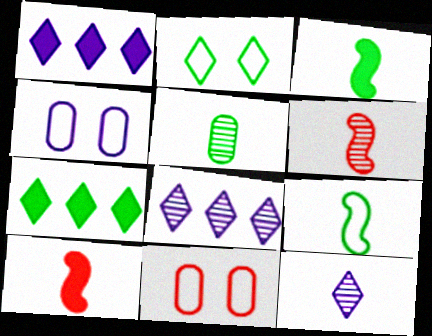[[3, 8, 11], 
[4, 6, 7], 
[5, 6, 12]]